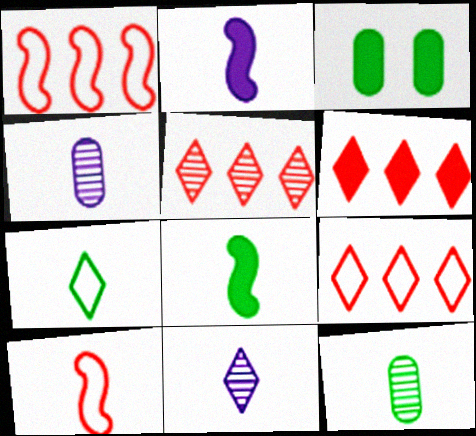[[1, 3, 11], 
[2, 3, 6], 
[5, 6, 9], 
[7, 8, 12]]